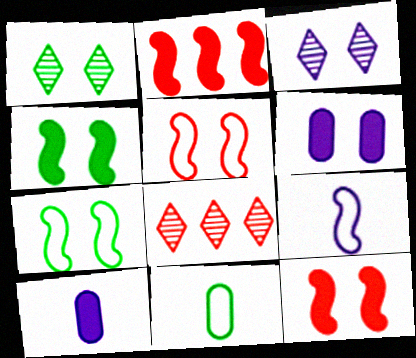[[1, 5, 6], 
[2, 3, 11], 
[7, 8, 10]]